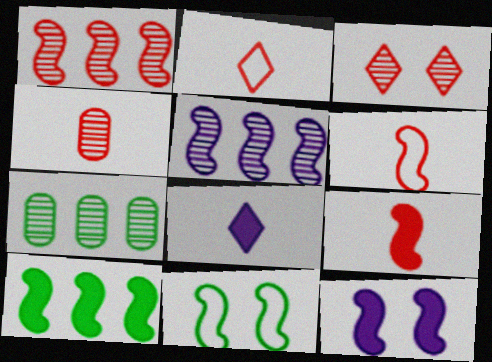[[1, 3, 4], 
[2, 4, 9], 
[2, 7, 12], 
[5, 9, 11], 
[9, 10, 12]]